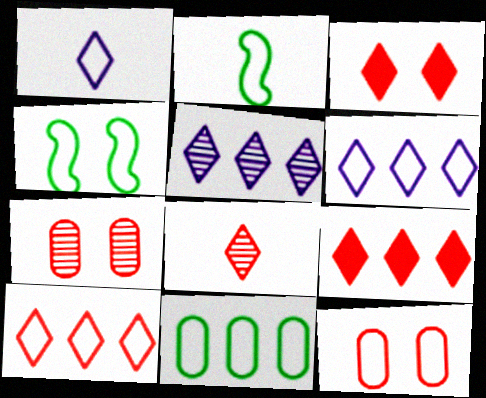[[2, 6, 12], 
[3, 8, 10]]